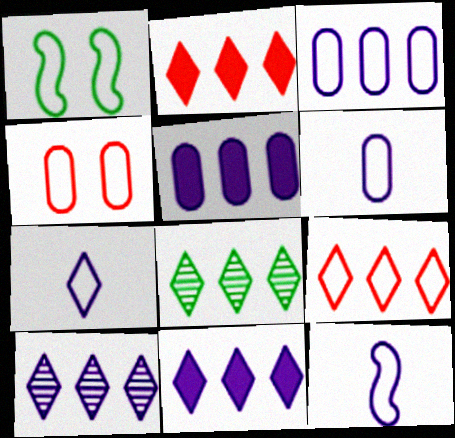[[1, 6, 9], 
[6, 7, 12], 
[8, 9, 11]]